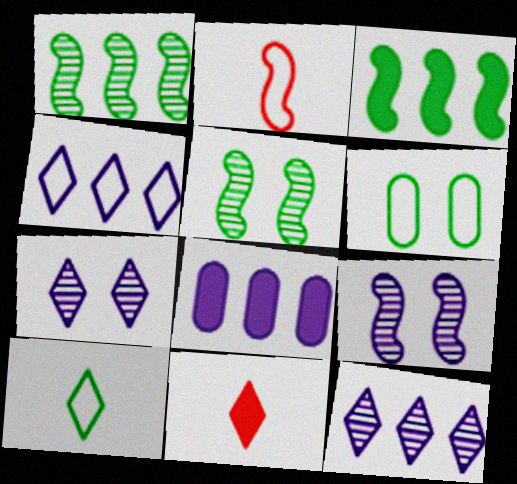[[2, 3, 9], 
[2, 4, 6]]